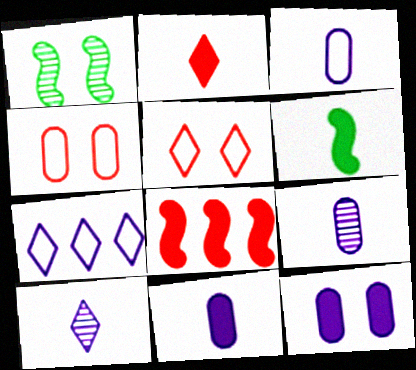[[1, 5, 12], 
[2, 6, 11], 
[3, 9, 11]]